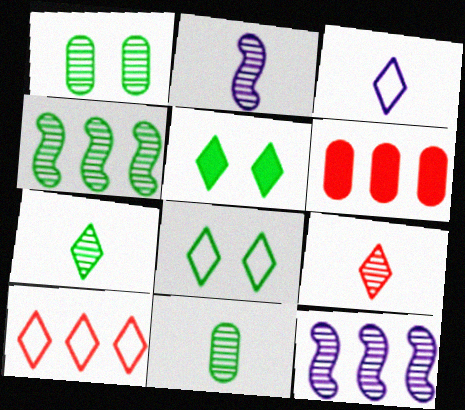[[1, 4, 7], 
[1, 9, 12], 
[2, 6, 8], 
[2, 9, 11], 
[3, 8, 10]]